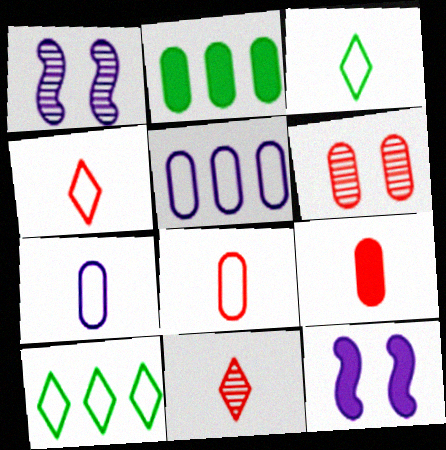[[1, 2, 4], 
[1, 9, 10], 
[2, 6, 7]]